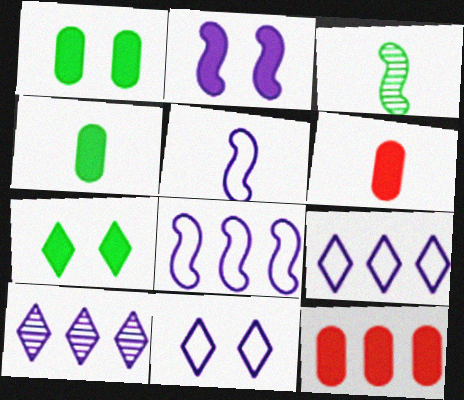[[3, 11, 12]]